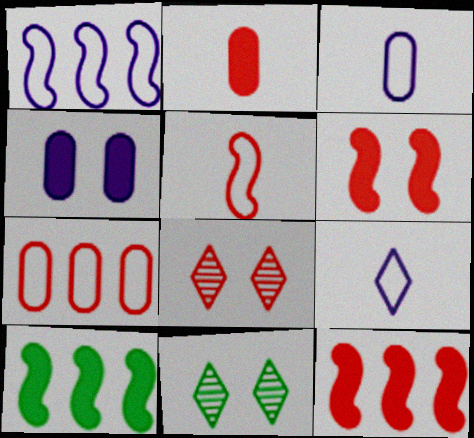[[1, 2, 11], 
[3, 8, 10], 
[3, 11, 12]]